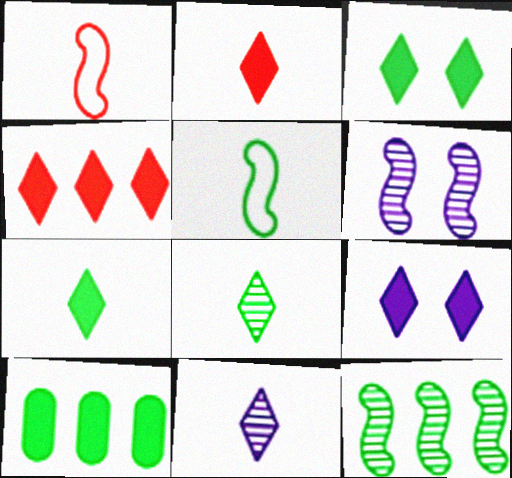[[4, 7, 9]]